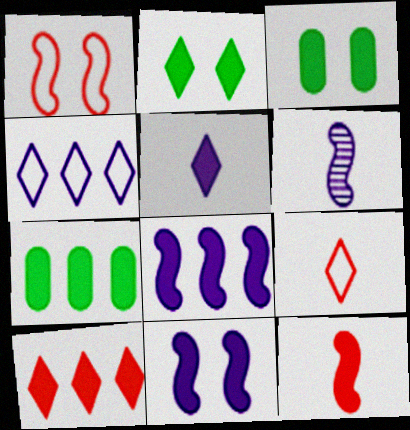[[2, 5, 10], 
[7, 8, 10]]